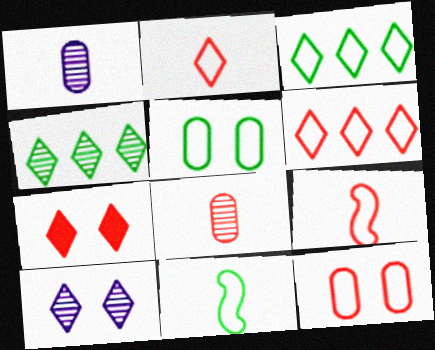[[3, 5, 11], 
[6, 9, 12]]